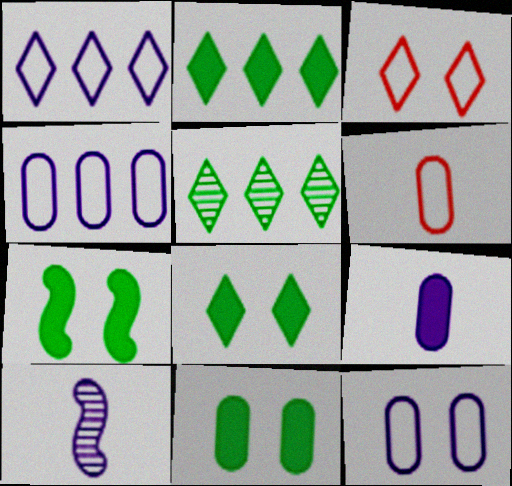[[7, 8, 11]]